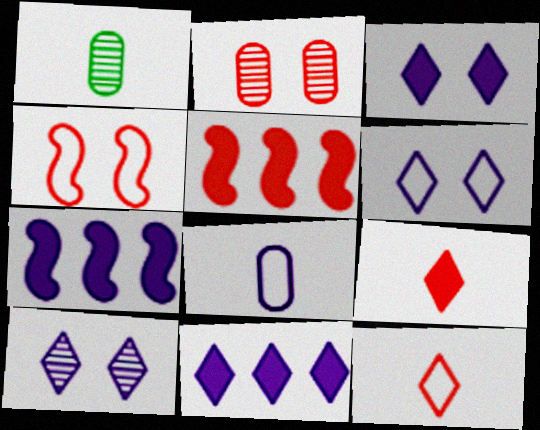[[1, 4, 11], 
[1, 5, 6], 
[2, 5, 12], 
[3, 6, 10], 
[7, 8, 10]]